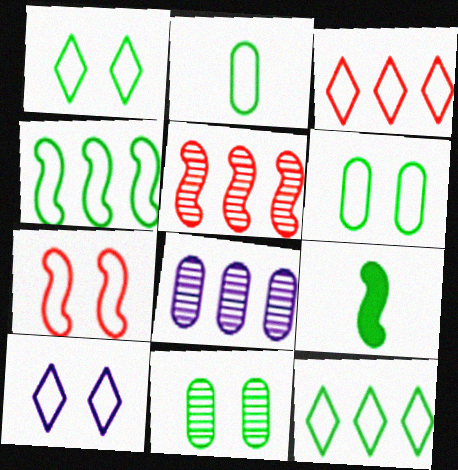[[1, 2, 4], 
[6, 7, 10], 
[9, 11, 12]]